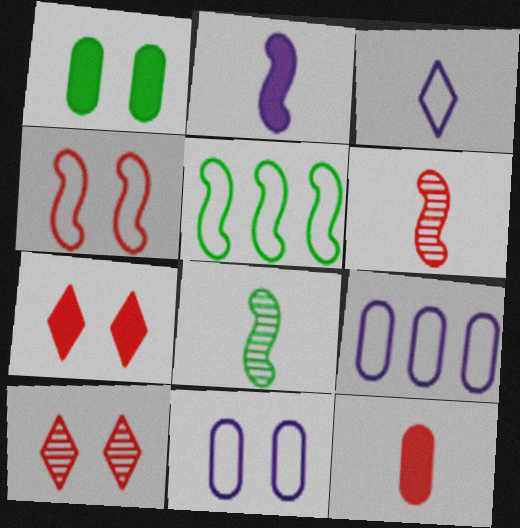[[3, 8, 12], 
[7, 8, 9]]